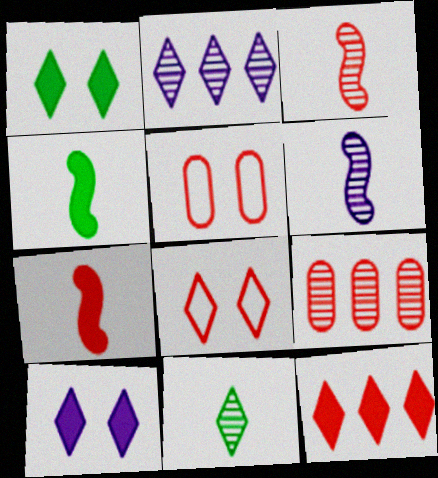[[2, 4, 5], 
[3, 5, 12], 
[7, 8, 9]]